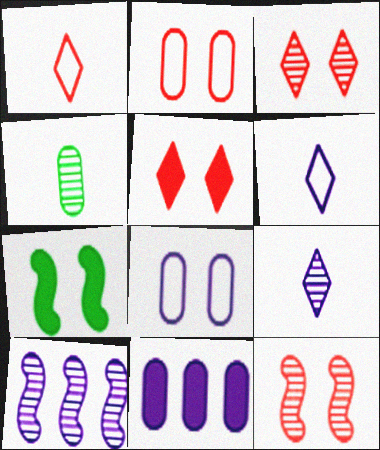[[2, 4, 11], 
[2, 5, 12], 
[3, 4, 10], 
[3, 7, 8]]